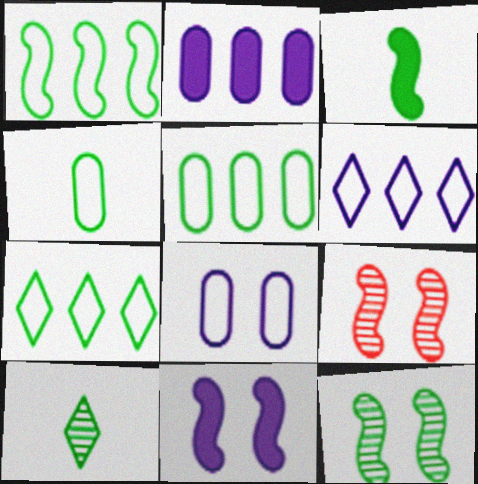[[1, 3, 12], 
[1, 5, 7], 
[3, 4, 10]]